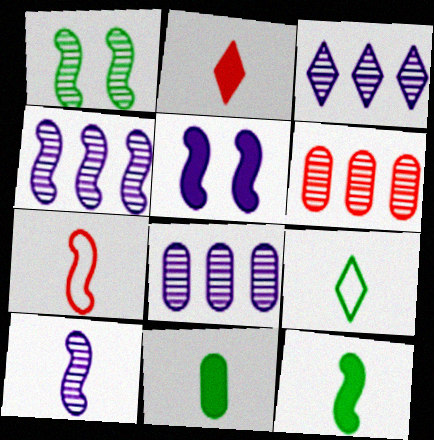[[3, 4, 8], 
[5, 6, 9], 
[7, 10, 12]]